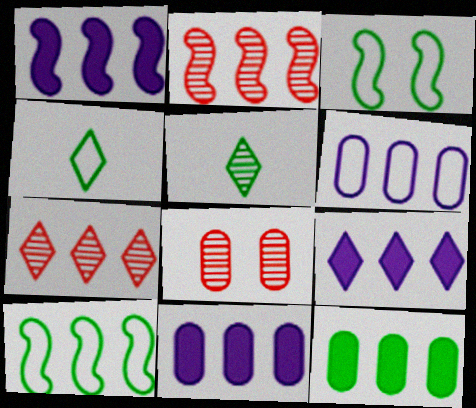[[1, 2, 10], 
[1, 4, 8], 
[1, 9, 11], 
[3, 5, 12], 
[7, 10, 11]]